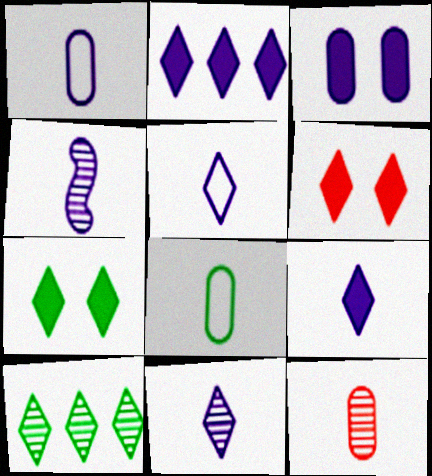[[1, 4, 9], 
[5, 6, 10], 
[5, 9, 11]]